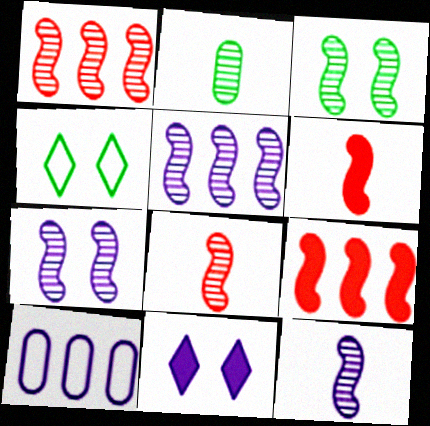[[1, 3, 12], 
[3, 5, 8], 
[5, 7, 12], 
[10, 11, 12]]